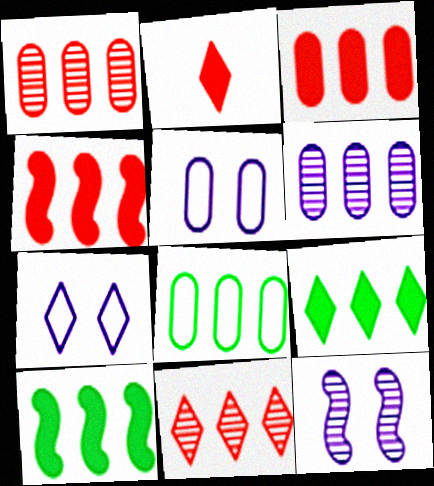[[2, 8, 12], 
[3, 6, 8]]